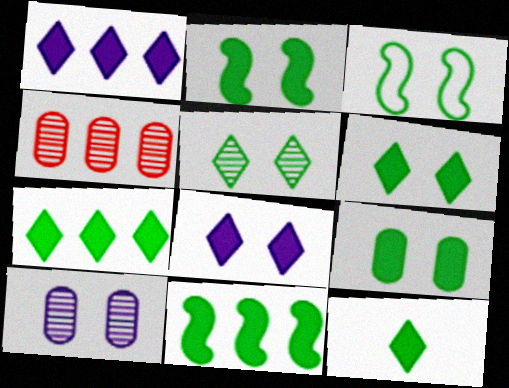[[2, 6, 9], 
[3, 5, 9], 
[6, 7, 12], 
[9, 11, 12]]